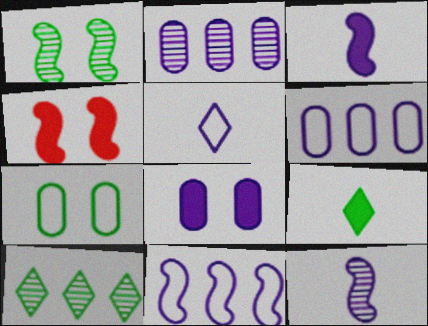[]